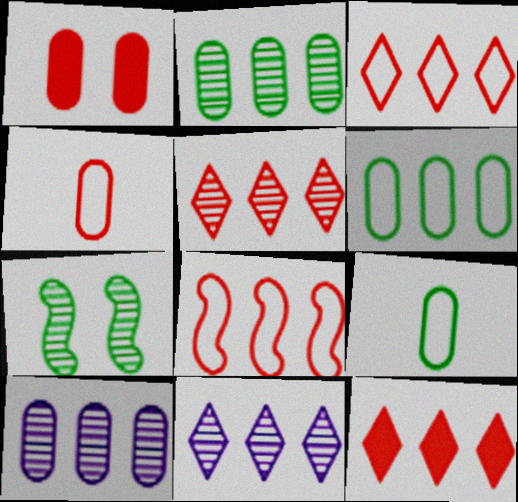[[1, 9, 10], 
[3, 5, 12]]